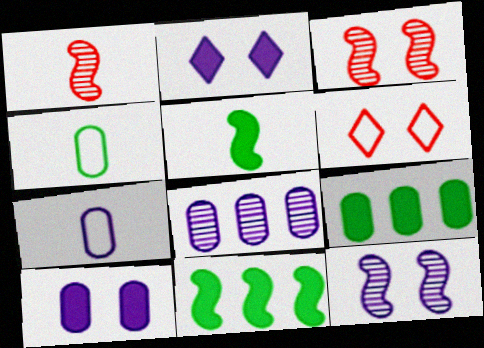[[5, 6, 8], 
[7, 8, 10]]